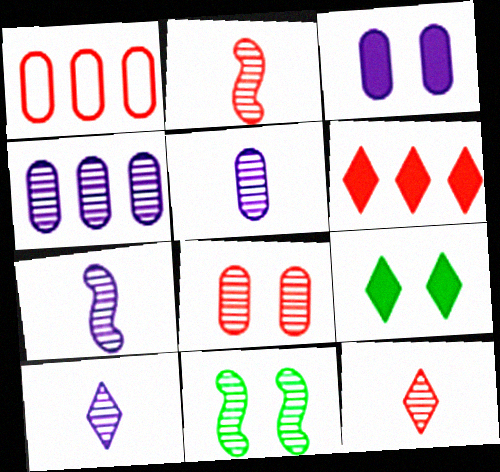[[1, 7, 9], 
[4, 11, 12], 
[5, 7, 10]]